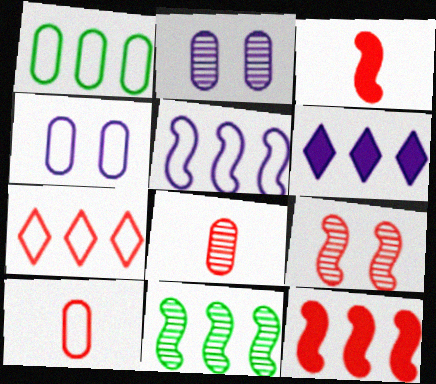[[1, 4, 10], 
[1, 5, 7], 
[5, 11, 12]]